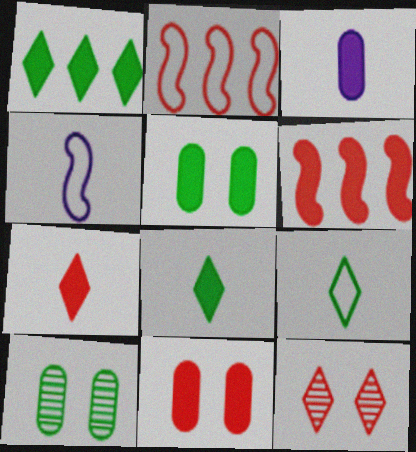[[6, 7, 11]]